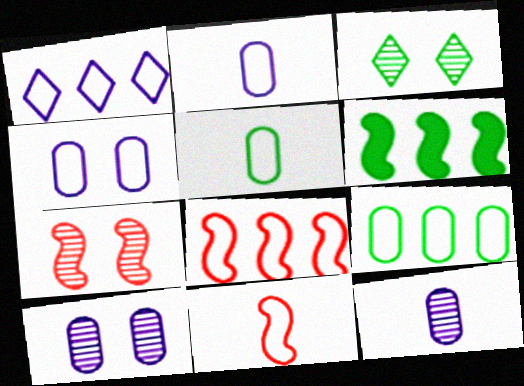[[1, 8, 9], 
[3, 5, 6], 
[3, 7, 10]]